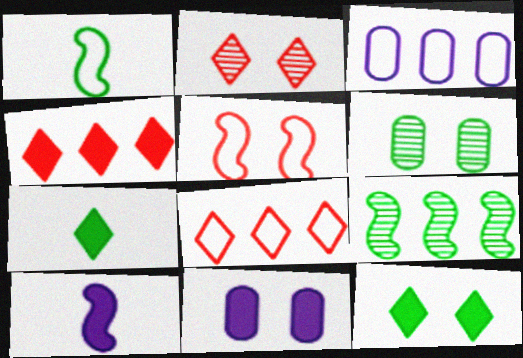[[3, 4, 9], 
[5, 9, 10], 
[6, 8, 10]]